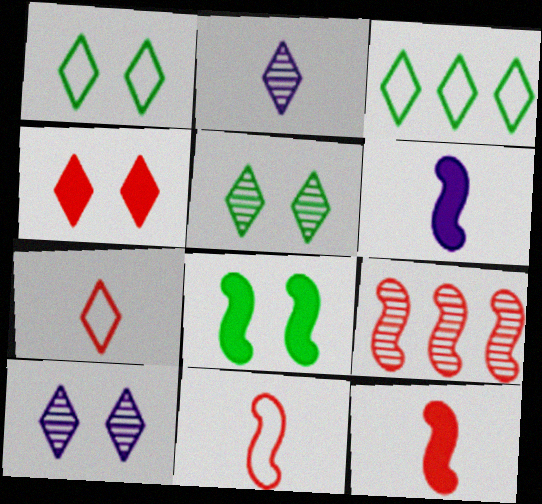[[1, 4, 10], 
[2, 3, 4]]